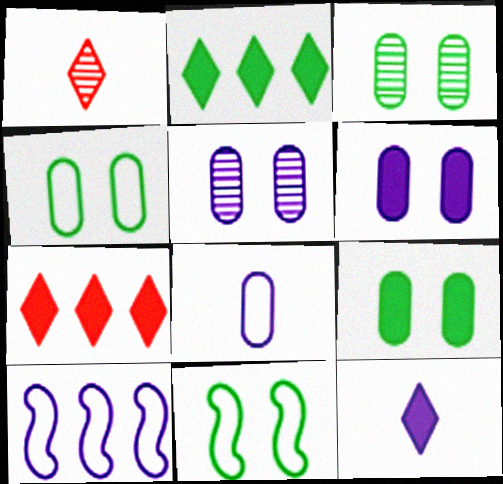[[1, 9, 10], 
[3, 4, 9], 
[5, 10, 12]]